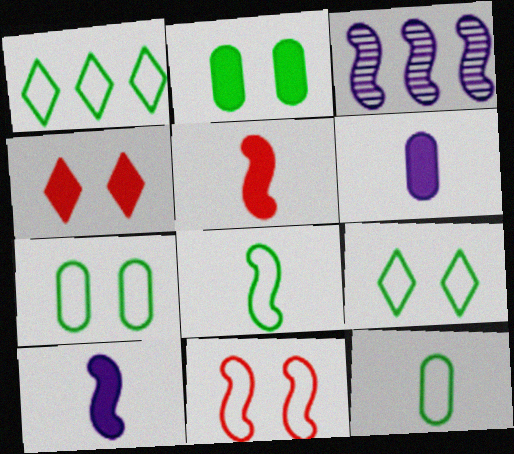[[1, 7, 8], 
[3, 4, 12]]